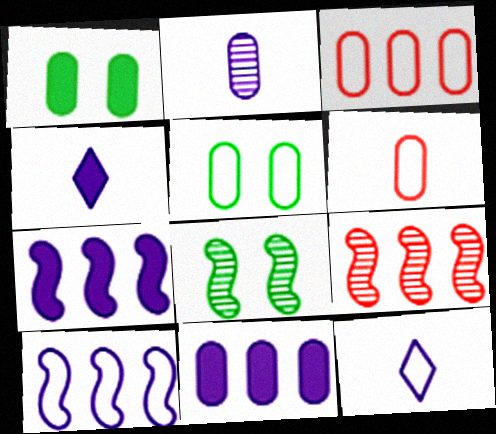[[1, 2, 3], 
[1, 9, 12], 
[3, 4, 8], 
[4, 5, 9]]